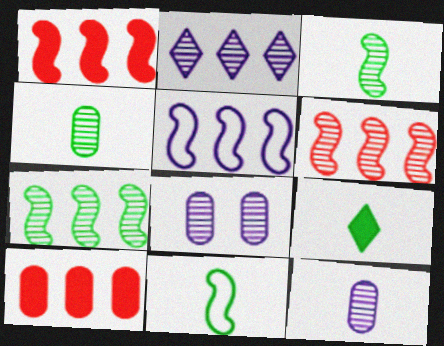[[1, 5, 7], 
[4, 9, 11]]